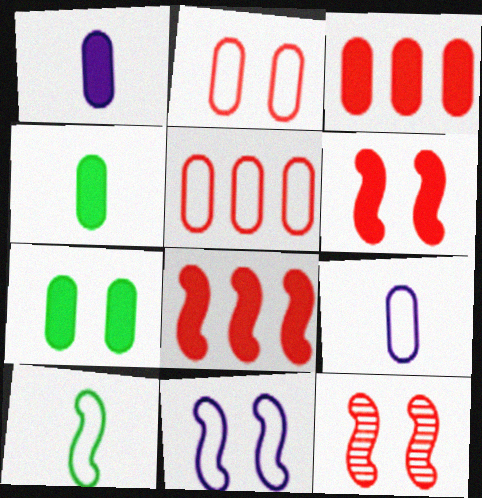[[1, 3, 7]]